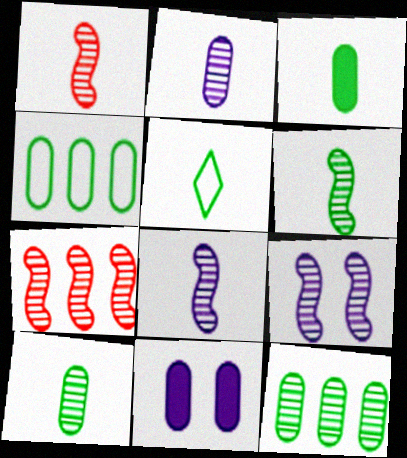[[1, 6, 8], 
[3, 5, 6], 
[5, 7, 11], 
[6, 7, 9]]